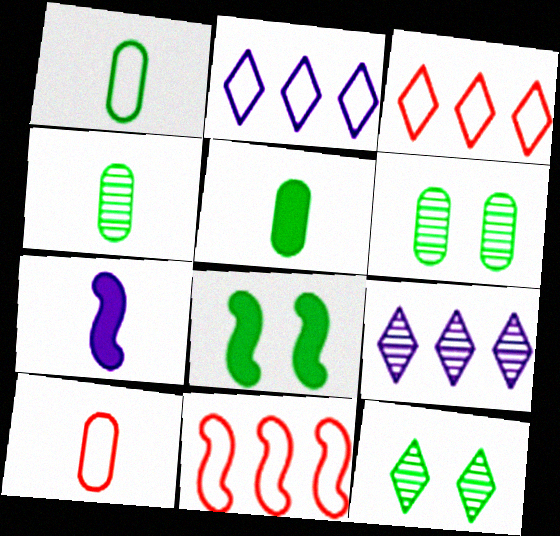[[1, 4, 5], 
[3, 6, 7], 
[8, 9, 10]]